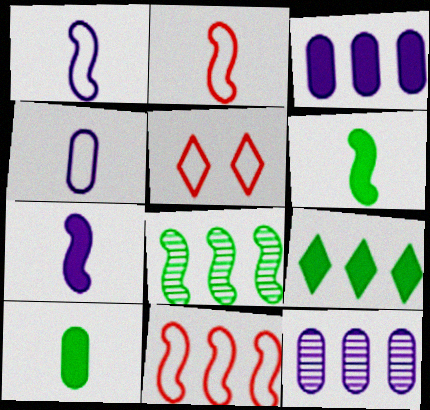[[5, 6, 12], 
[9, 11, 12]]